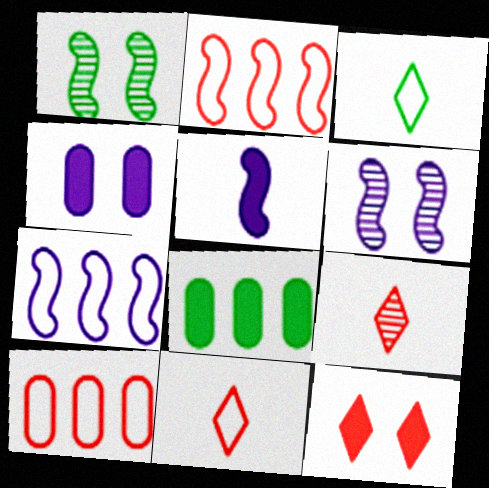[[1, 2, 5], 
[1, 3, 8], 
[5, 6, 7], 
[5, 8, 12], 
[6, 8, 11]]